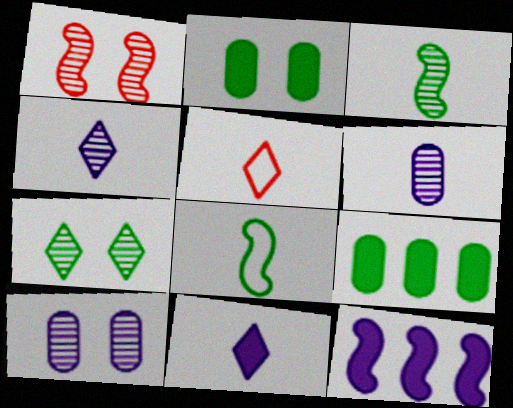[[1, 7, 10], 
[1, 8, 12], 
[7, 8, 9]]